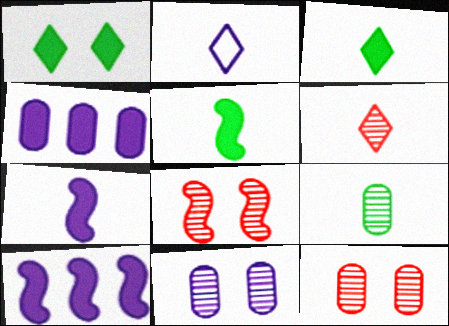[[2, 3, 6], 
[2, 10, 11]]